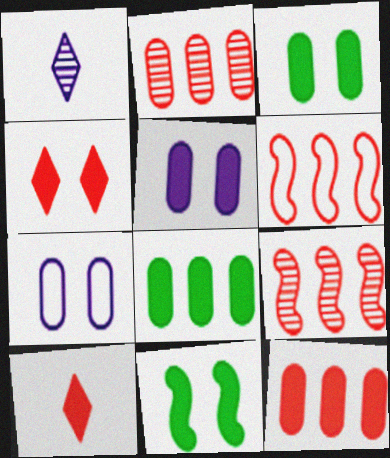[[1, 3, 6], 
[4, 5, 11]]